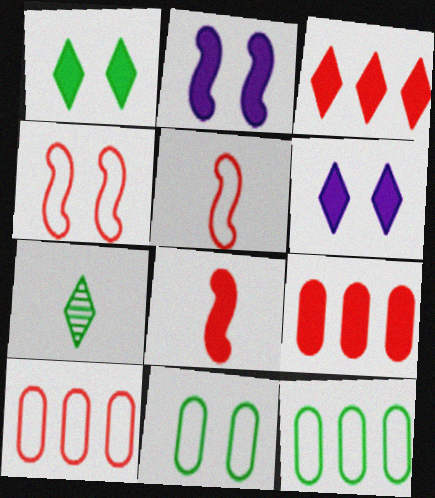[[2, 7, 10]]